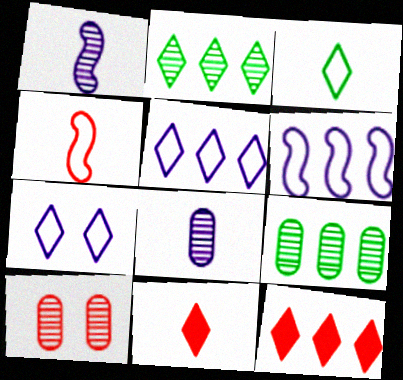[[1, 2, 10], 
[2, 5, 12], 
[2, 7, 11], 
[4, 10, 12], 
[6, 9, 12], 
[8, 9, 10]]